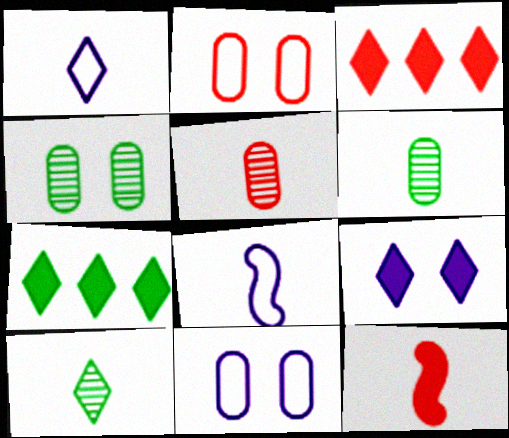[[1, 6, 12], 
[3, 4, 8]]